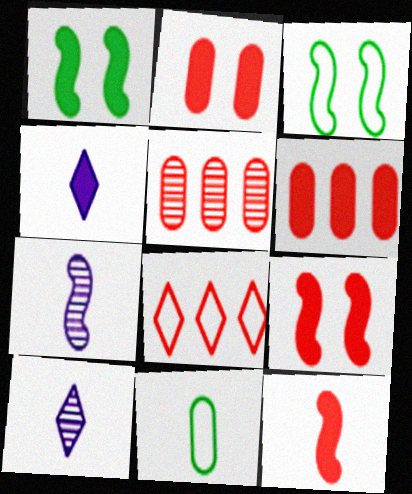[[1, 4, 6], 
[3, 4, 5], 
[3, 6, 10], 
[10, 11, 12]]